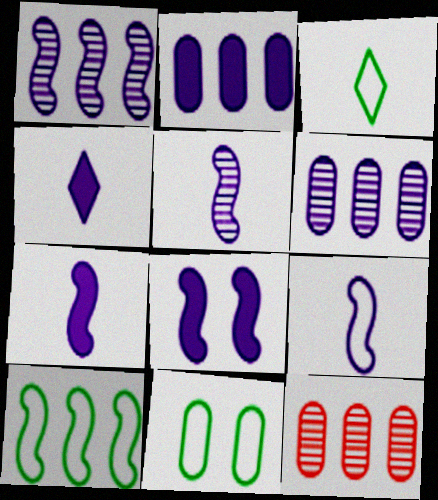[[1, 8, 9], 
[2, 4, 8], 
[3, 8, 12], 
[3, 10, 11], 
[5, 7, 9]]